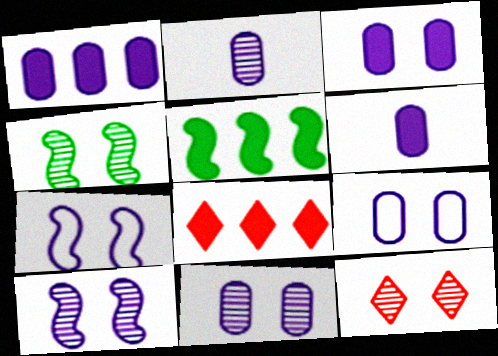[[1, 2, 9], 
[1, 3, 6], 
[1, 5, 8], 
[3, 9, 11], 
[4, 11, 12]]